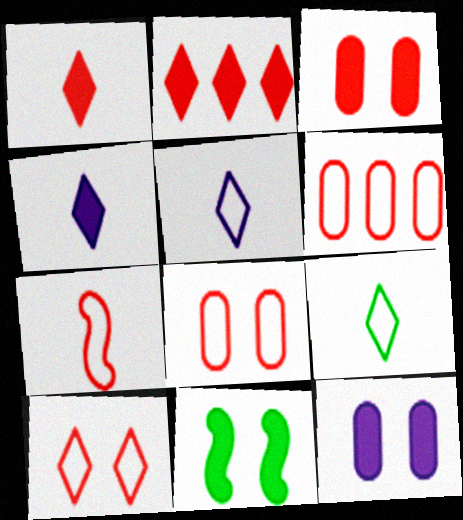[[6, 7, 10]]